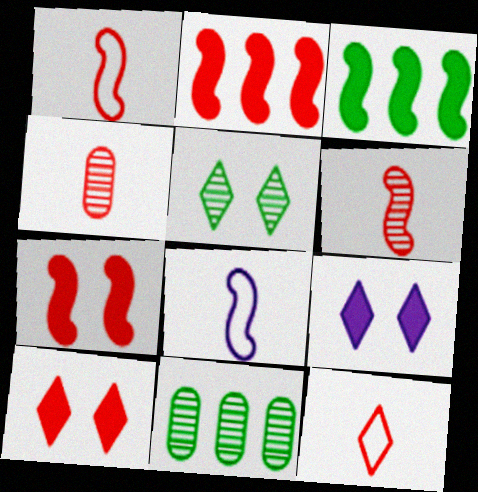[[1, 9, 11], 
[8, 10, 11]]